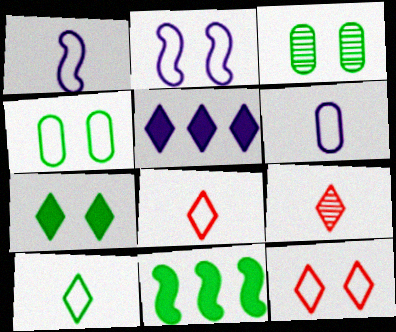[[2, 4, 12], 
[3, 10, 11]]